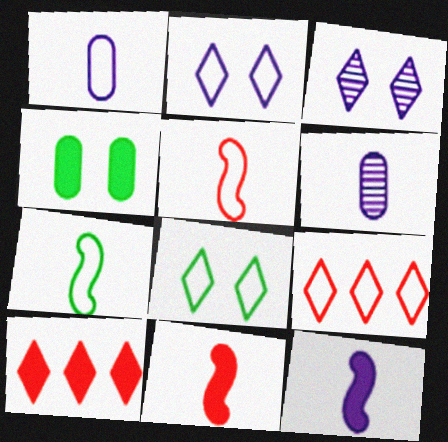[[4, 10, 12]]